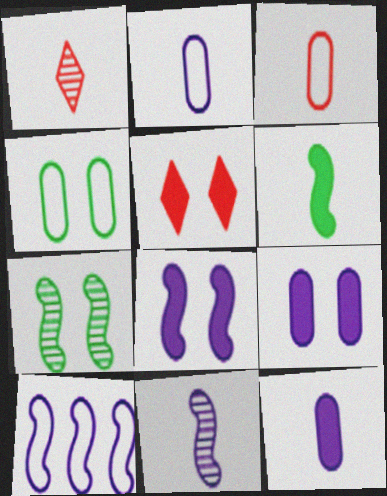[[1, 2, 6], 
[8, 10, 11]]